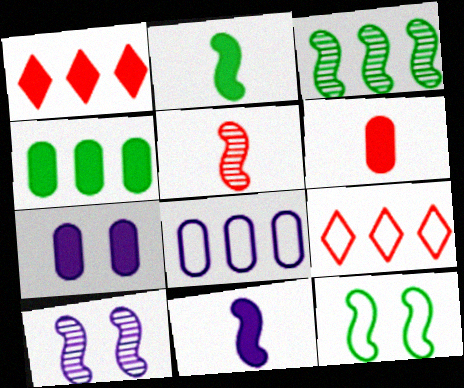[[1, 2, 7], 
[1, 3, 8], 
[2, 3, 12], 
[3, 5, 10], 
[4, 6, 7]]